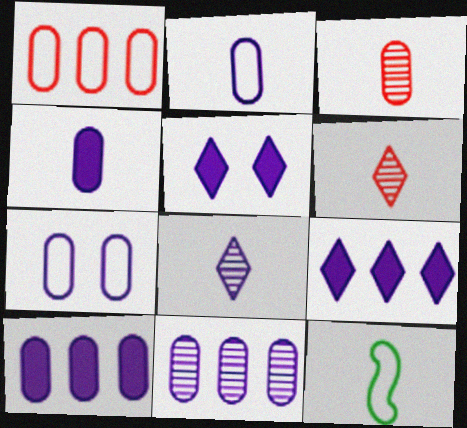[[4, 6, 12], 
[4, 7, 11]]